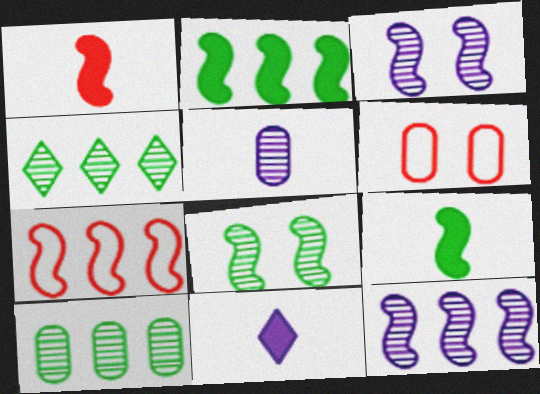[[2, 7, 12], 
[3, 7, 9]]